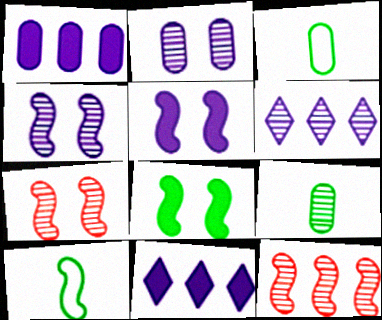[[3, 7, 11], 
[5, 10, 12], 
[6, 7, 9]]